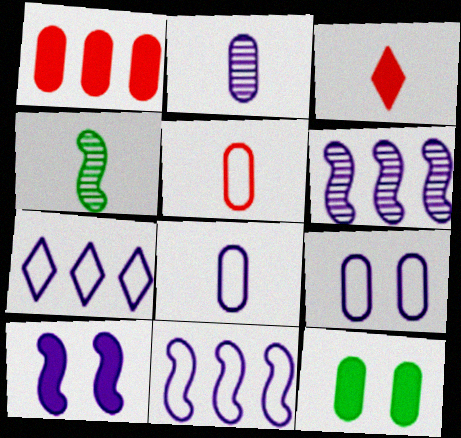[[2, 7, 10], 
[3, 4, 8]]